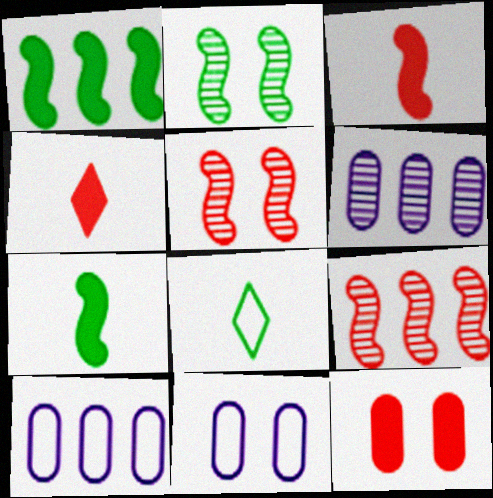[[2, 4, 10]]